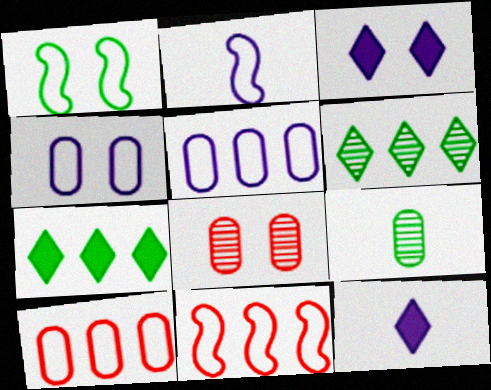[[1, 2, 11], 
[1, 3, 8], 
[1, 7, 9], 
[2, 7, 8], 
[3, 9, 11]]